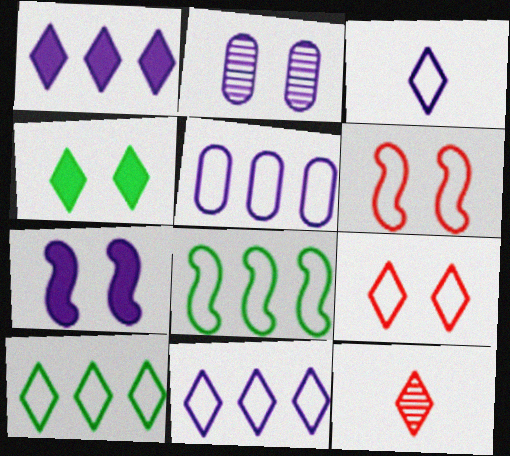[[2, 4, 6], 
[3, 9, 10], 
[4, 11, 12]]